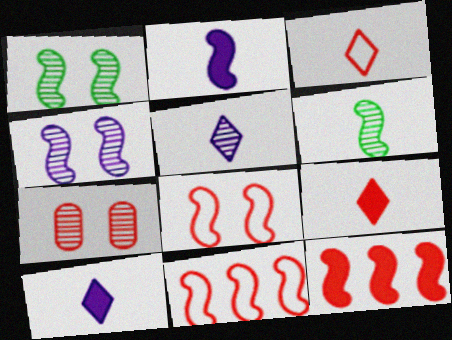[[1, 2, 11], 
[3, 7, 12], 
[7, 9, 11]]